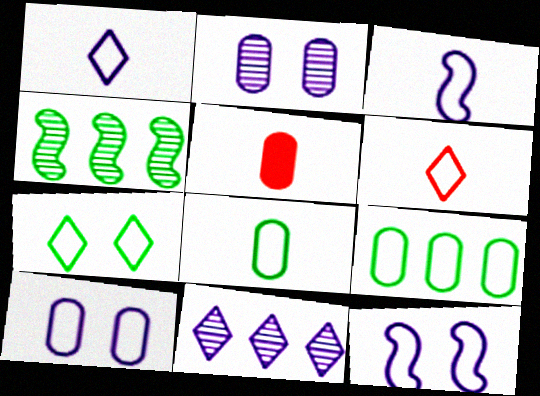[[2, 5, 9], 
[3, 6, 8], 
[6, 9, 12]]